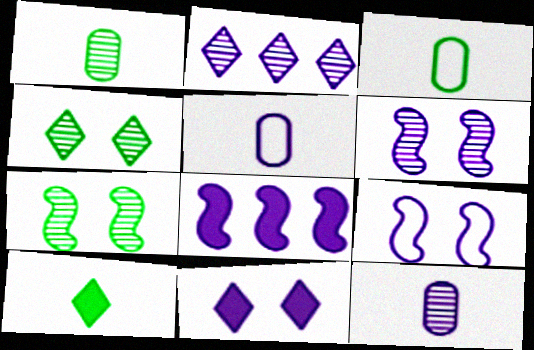[[2, 6, 12]]